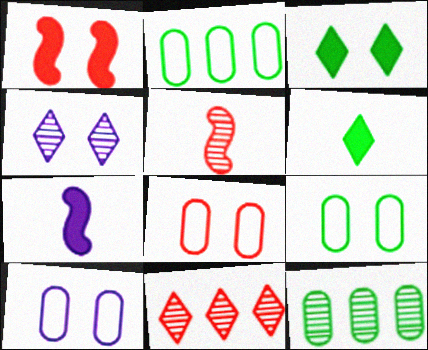[[1, 4, 9], 
[4, 5, 12], 
[7, 9, 11], 
[8, 9, 10]]